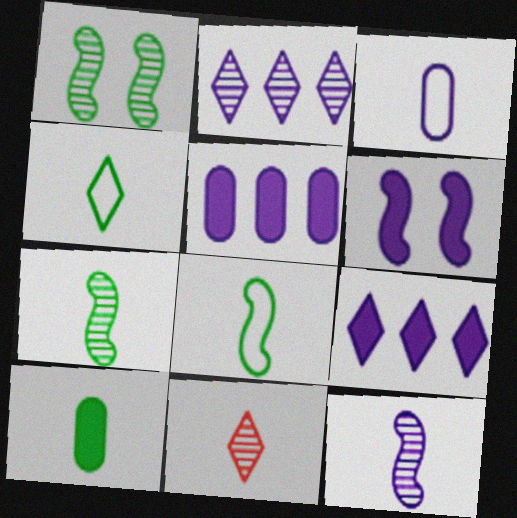[[2, 3, 6], 
[4, 7, 10]]